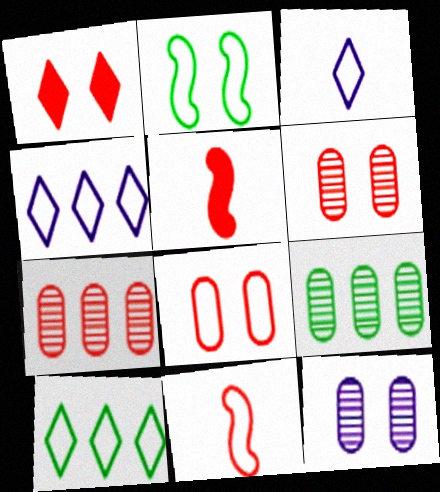[[1, 2, 12], 
[1, 7, 11], 
[5, 10, 12]]